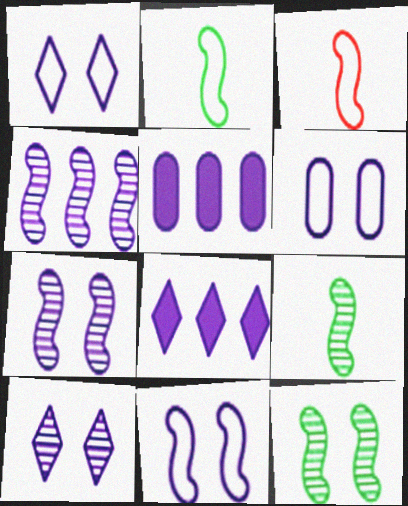[[1, 6, 11]]